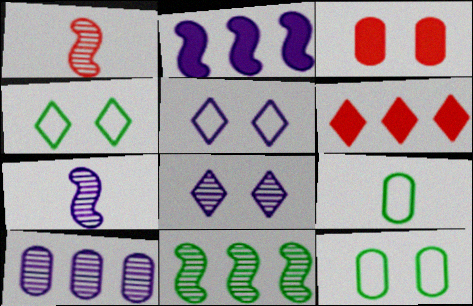[[3, 9, 10], 
[6, 7, 12], 
[7, 8, 10]]